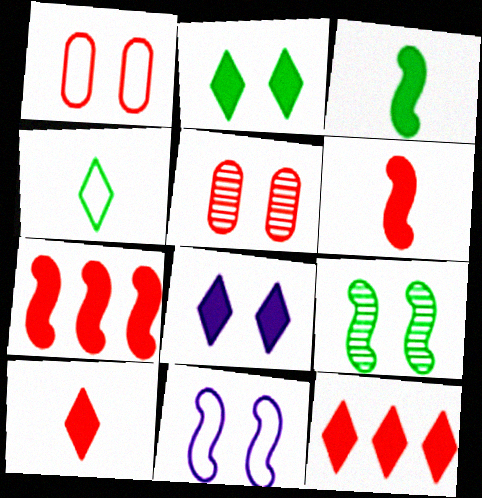[[1, 8, 9], 
[2, 5, 11]]